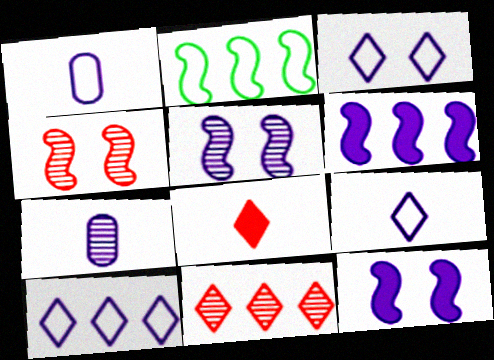[[3, 6, 7], 
[3, 9, 10], 
[7, 10, 12]]